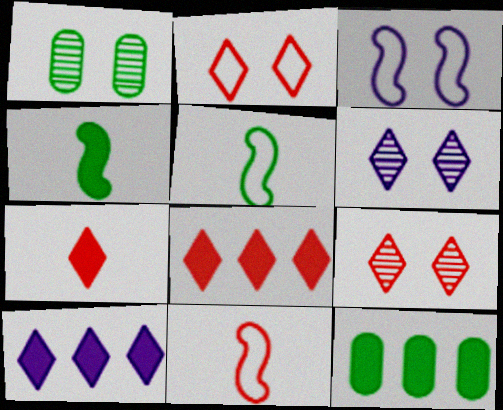[[1, 10, 11], 
[6, 11, 12]]